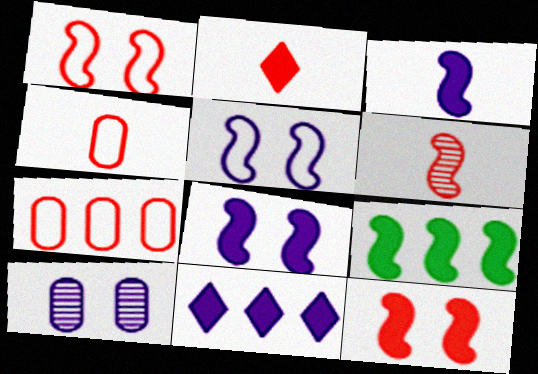[[2, 4, 6], 
[3, 9, 12], 
[5, 6, 9]]